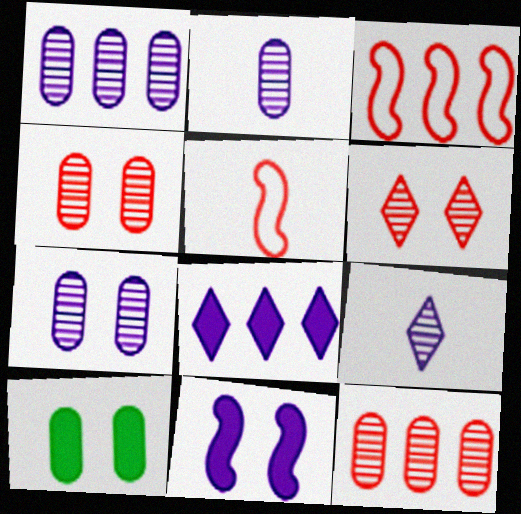[[1, 2, 7], 
[3, 9, 10]]